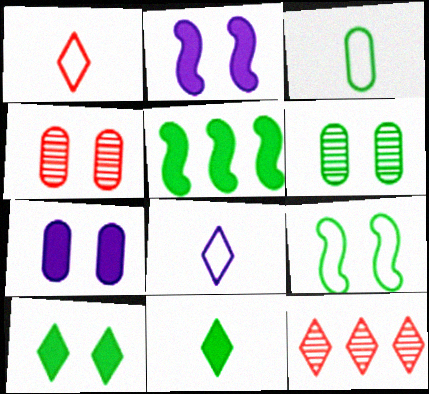[[2, 3, 12], 
[4, 5, 8], 
[6, 9, 10], 
[8, 10, 12]]